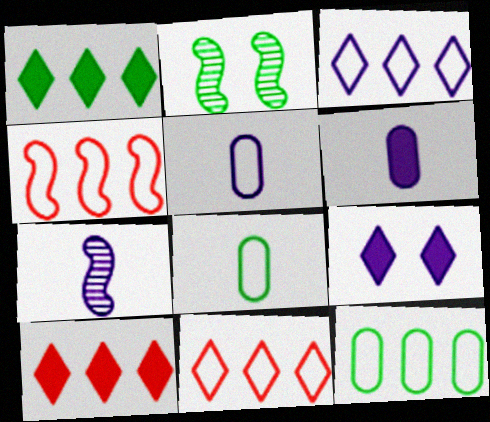[[1, 2, 8], 
[2, 5, 10], 
[2, 6, 11], 
[3, 4, 12]]